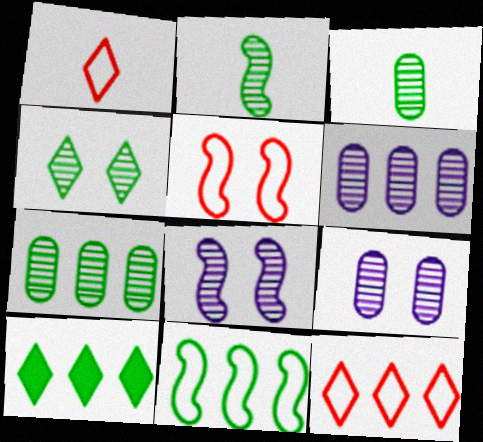[[2, 4, 7], 
[7, 10, 11]]